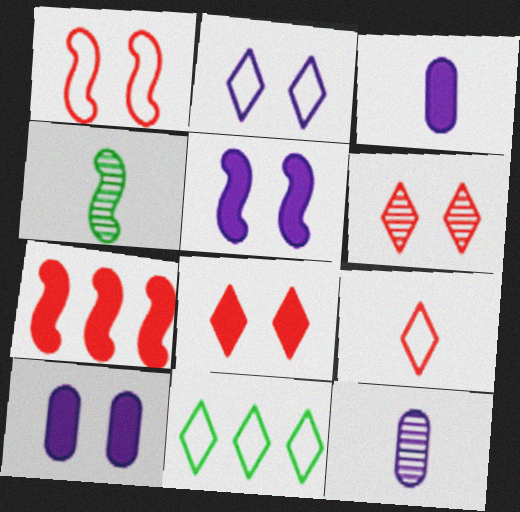[[2, 9, 11], 
[3, 4, 9]]